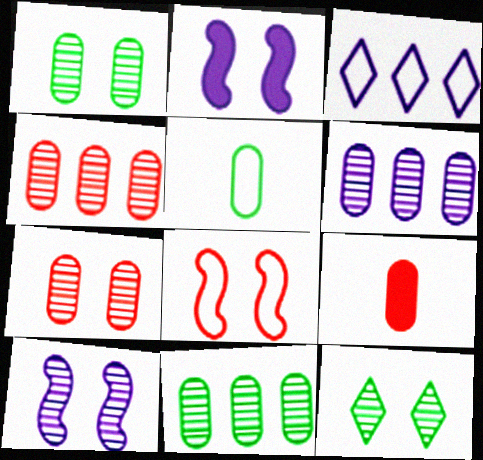[[3, 5, 8], 
[4, 6, 11], 
[7, 10, 12]]